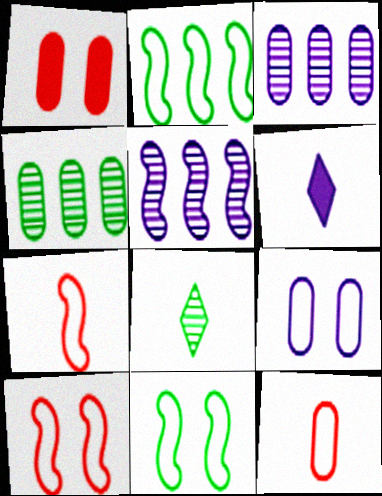[[4, 6, 10], 
[5, 6, 9]]